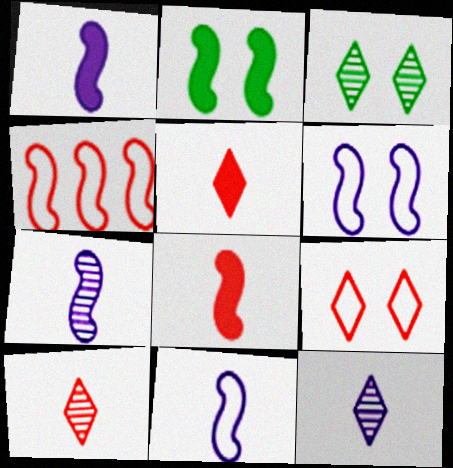[[1, 7, 11], 
[2, 4, 7]]